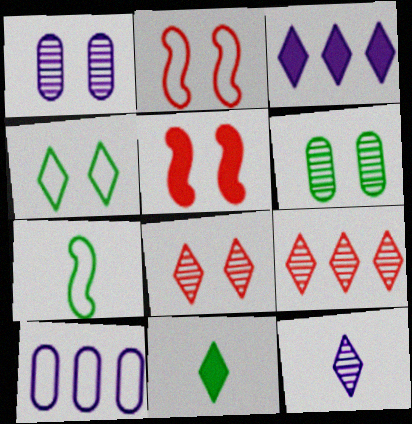[[1, 4, 5]]